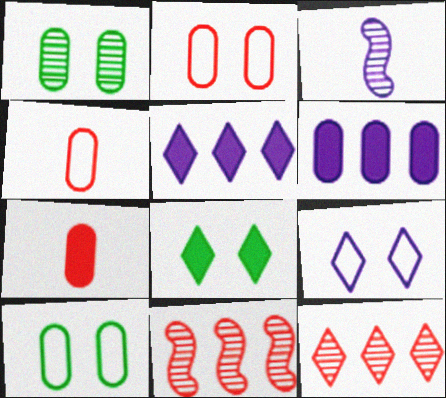[[1, 3, 12], 
[1, 4, 6], 
[3, 6, 9]]